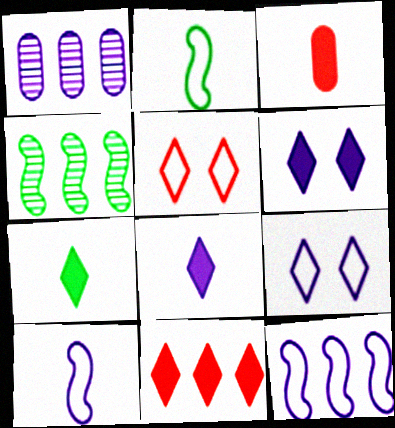[[1, 6, 10], 
[3, 4, 9], 
[6, 7, 11]]